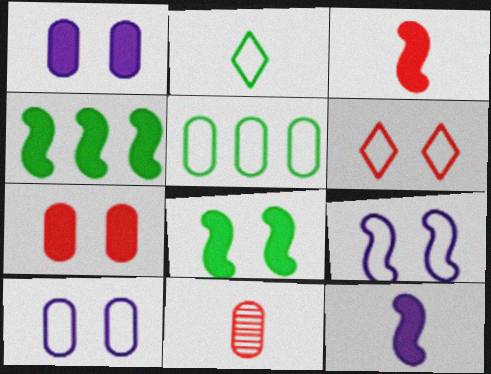[[1, 5, 11], 
[2, 11, 12]]